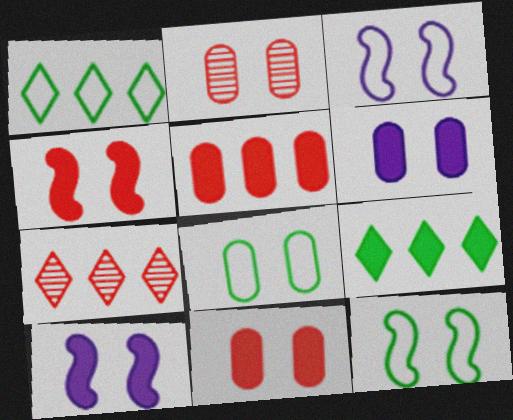[[2, 6, 8]]